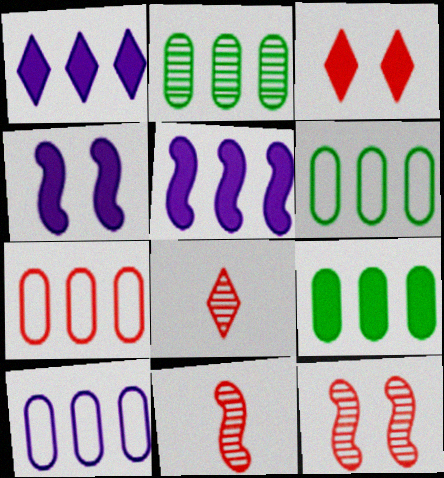[[2, 6, 9], 
[3, 7, 11], 
[4, 6, 8], 
[6, 7, 10]]